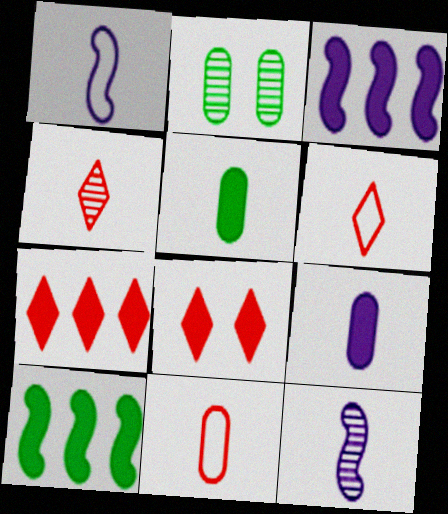[[1, 2, 7], 
[1, 4, 5], 
[2, 3, 6], 
[3, 5, 8], 
[5, 6, 12], 
[8, 9, 10]]